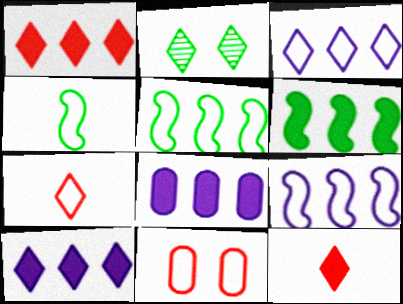[[1, 6, 8], 
[2, 3, 12], 
[2, 7, 10], 
[3, 4, 11]]